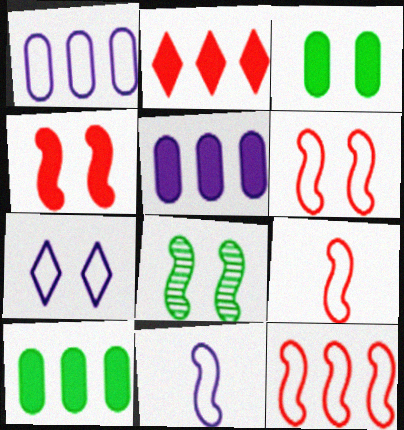[[1, 7, 11], 
[6, 9, 12]]